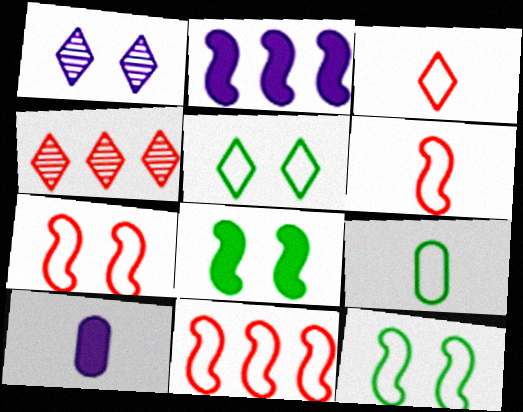[[4, 10, 12], 
[6, 7, 11]]